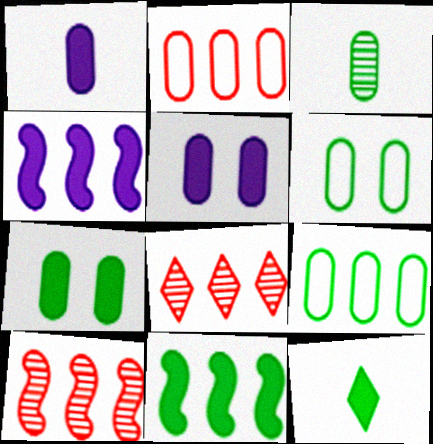[[2, 3, 5], 
[3, 7, 9], 
[4, 8, 9], 
[7, 11, 12]]